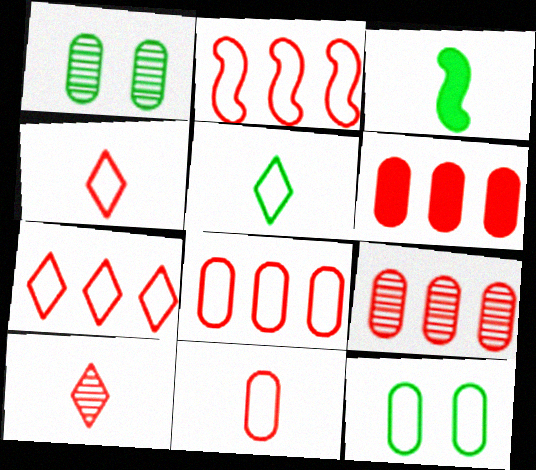[[2, 7, 8], 
[6, 8, 9]]